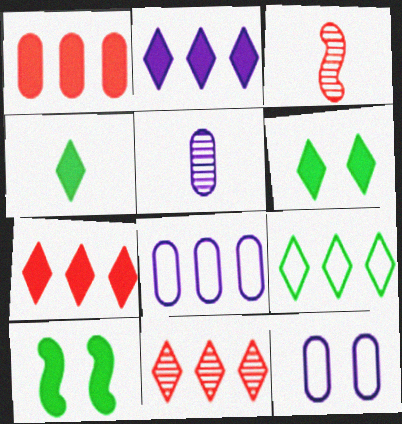[[2, 9, 11], 
[3, 6, 8]]